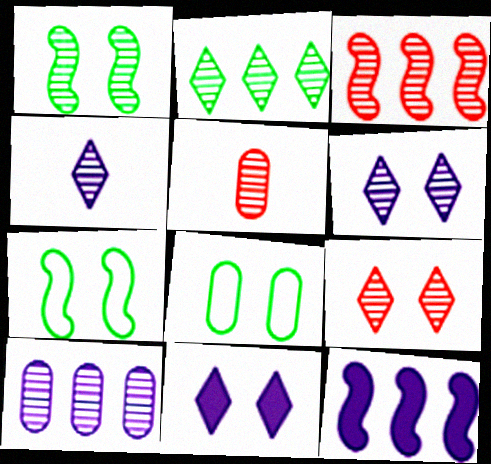[[2, 3, 10], 
[2, 4, 9], 
[3, 5, 9]]